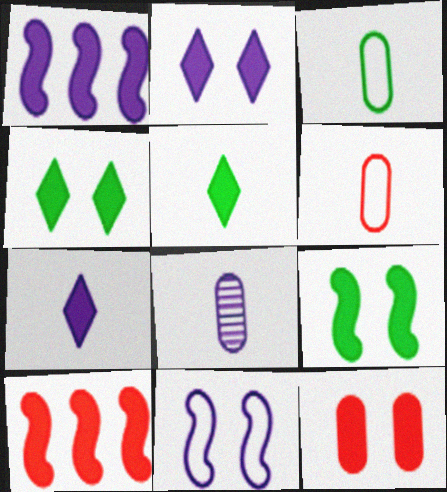[[1, 5, 12], 
[2, 9, 12]]